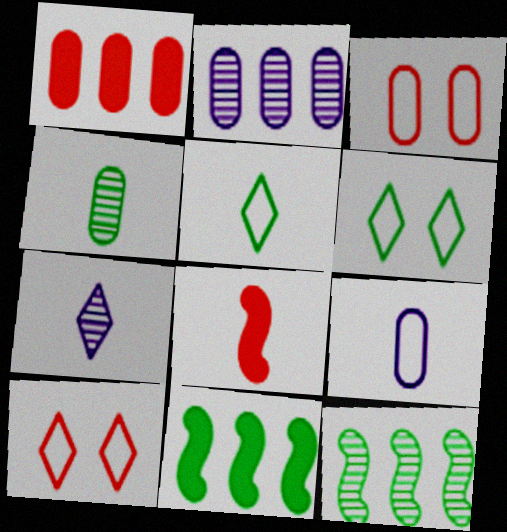[[2, 6, 8], 
[3, 7, 11], 
[4, 6, 11]]